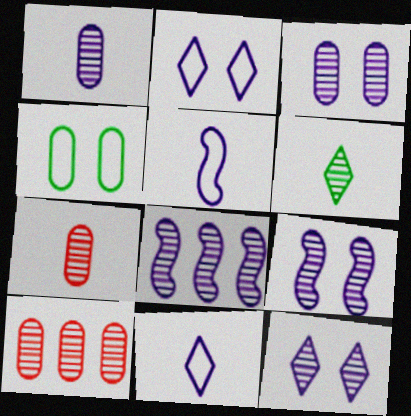[[1, 8, 12], 
[3, 9, 12], 
[6, 9, 10]]